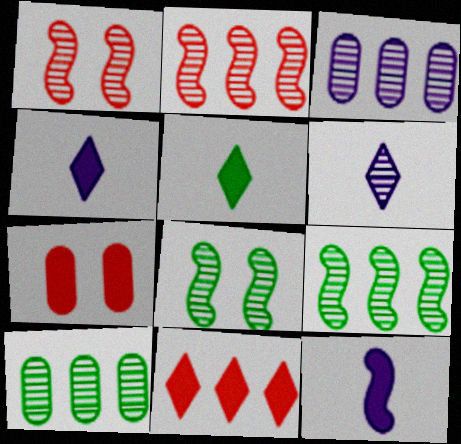[[1, 6, 10]]